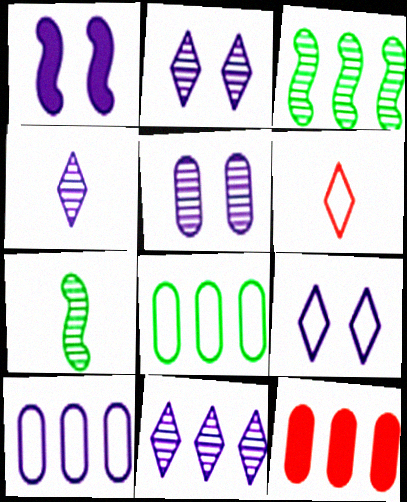[[1, 4, 10], 
[1, 5, 9], 
[2, 4, 11], 
[7, 9, 12]]